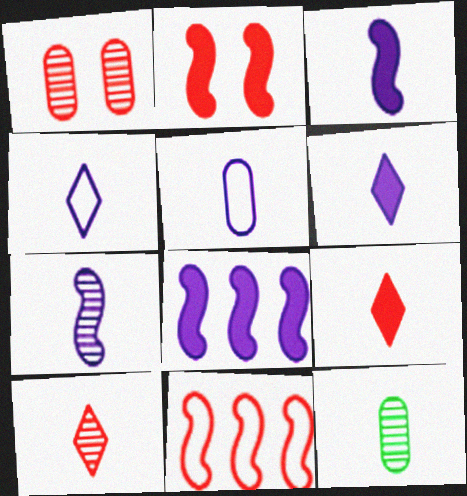[[1, 9, 11], 
[5, 6, 7], 
[7, 10, 12]]